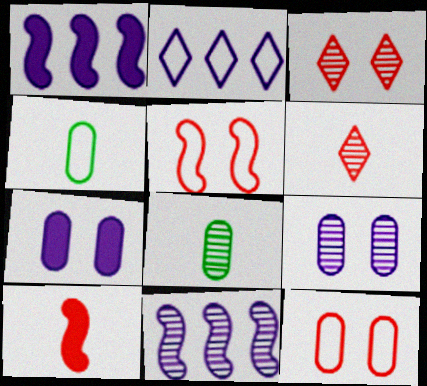[[1, 3, 4], 
[2, 4, 5], 
[3, 8, 11]]